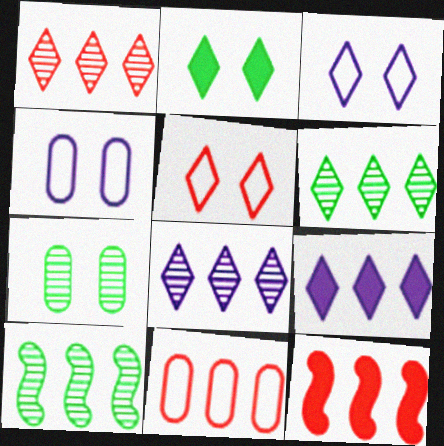[[1, 6, 8], 
[1, 11, 12], 
[9, 10, 11]]